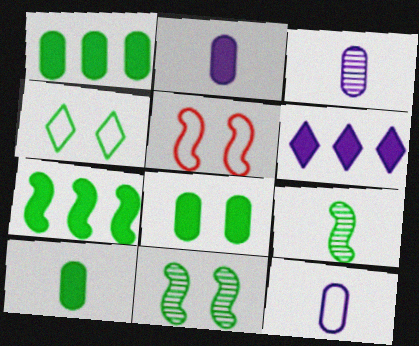[[1, 4, 9], 
[1, 8, 10], 
[2, 3, 12], 
[4, 8, 11]]